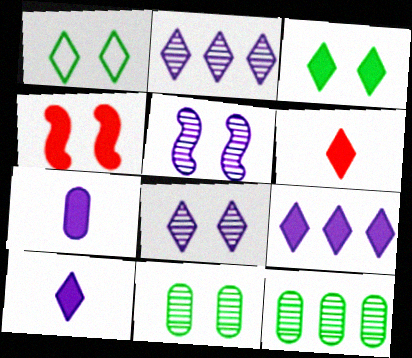[[1, 2, 6], 
[3, 6, 9]]